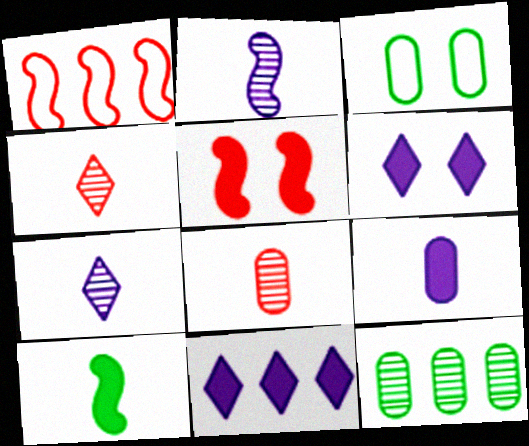[[1, 11, 12]]